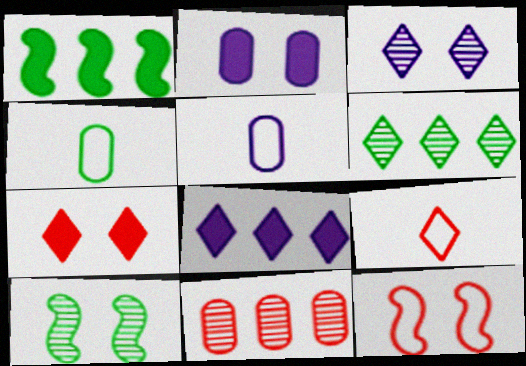[[2, 4, 11]]